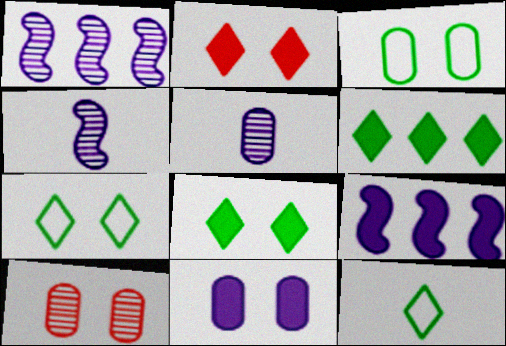[[3, 10, 11], 
[9, 10, 12]]